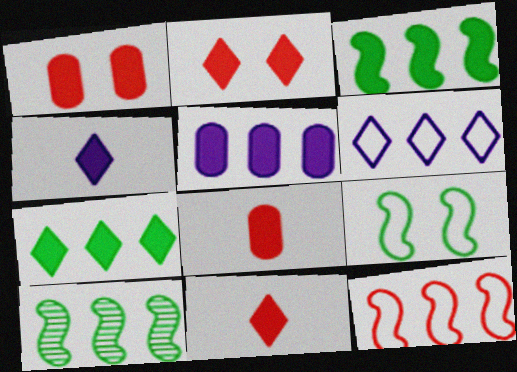[[1, 3, 4], 
[2, 4, 7]]